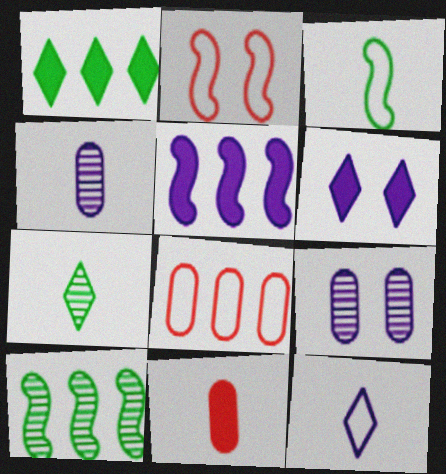[[1, 2, 4], 
[5, 9, 12]]